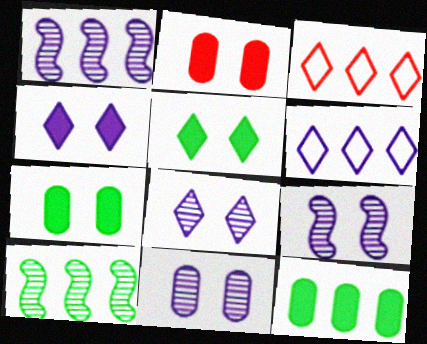[[1, 3, 12], 
[8, 9, 11]]